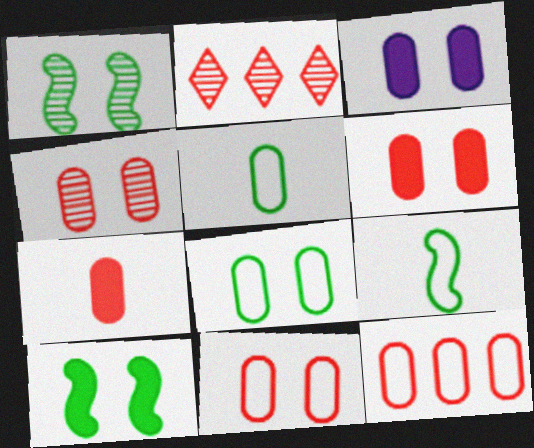[[2, 3, 9], 
[3, 4, 8], 
[4, 6, 11], 
[4, 7, 12]]